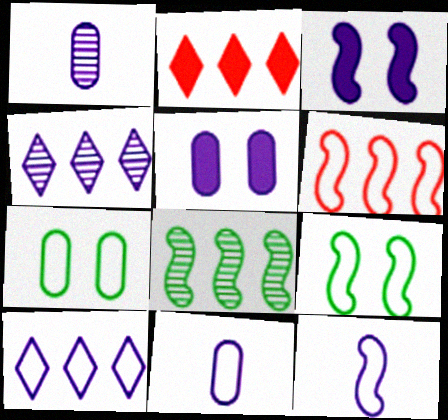[[1, 2, 9], 
[1, 3, 10], 
[3, 4, 11], 
[4, 5, 12], 
[6, 9, 12]]